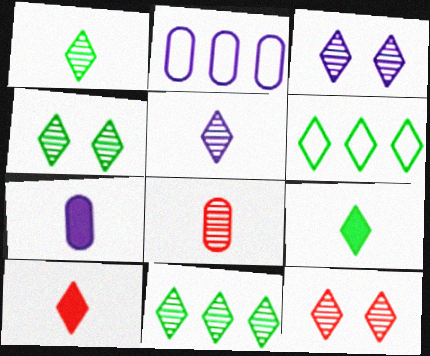[[1, 4, 11], 
[3, 4, 12], 
[3, 6, 10], 
[4, 6, 9], 
[5, 11, 12]]